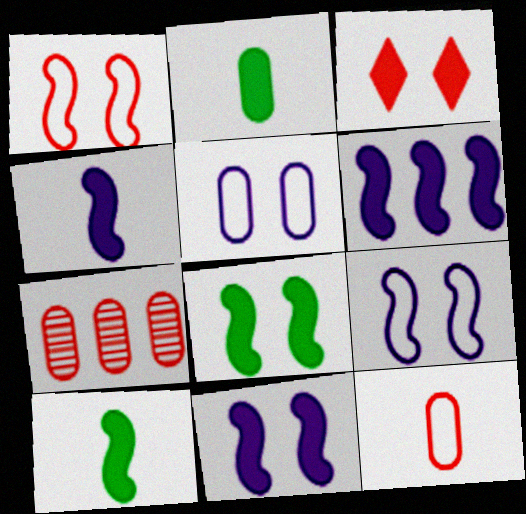[[2, 3, 6], 
[2, 5, 7], 
[4, 6, 11]]